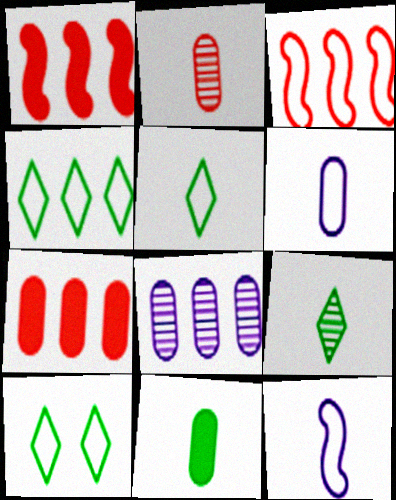[[1, 4, 8], 
[2, 6, 11], 
[3, 6, 10], 
[4, 5, 10]]